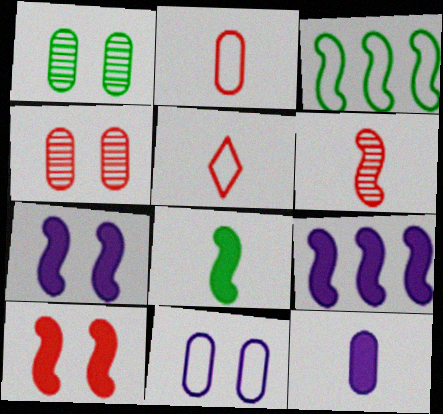[[1, 5, 9], 
[3, 5, 11], 
[3, 6, 7], 
[8, 9, 10]]